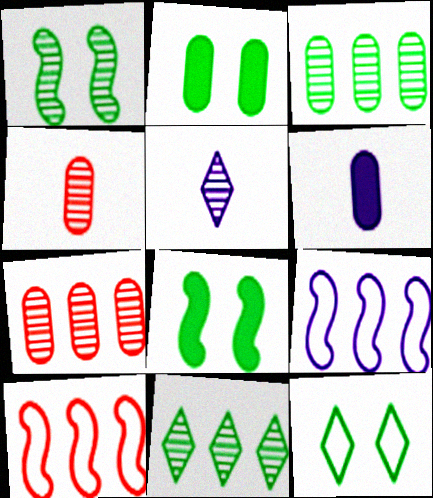[[1, 2, 12], 
[1, 5, 7], 
[2, 5, 10]]